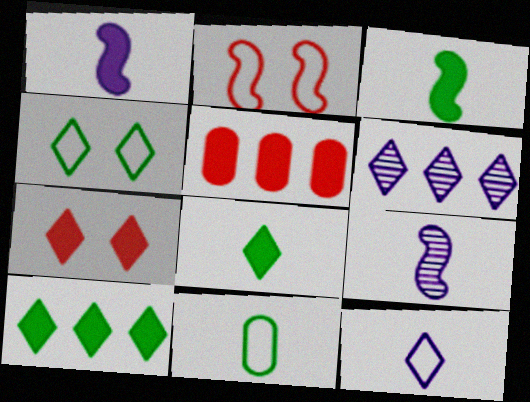[[4, 5, 9]]